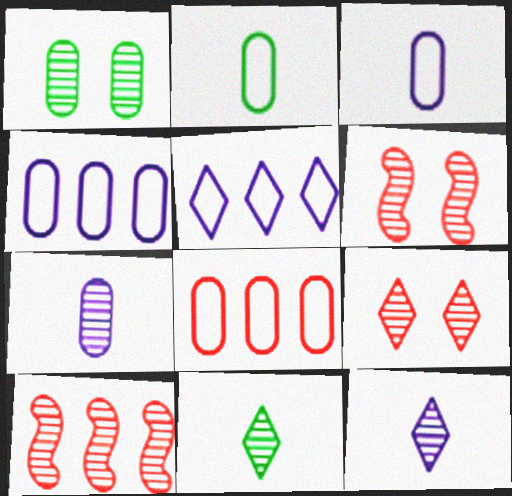[[1, 10, 12]]